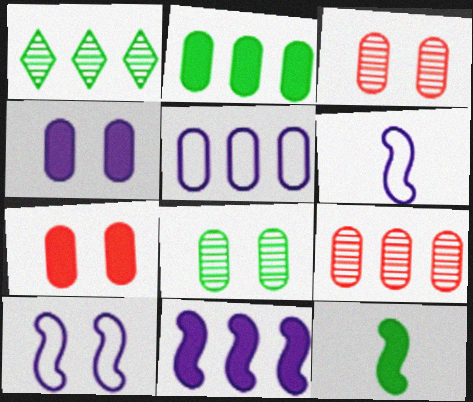[[1, 6, 7], 
[2, 5, 9]]